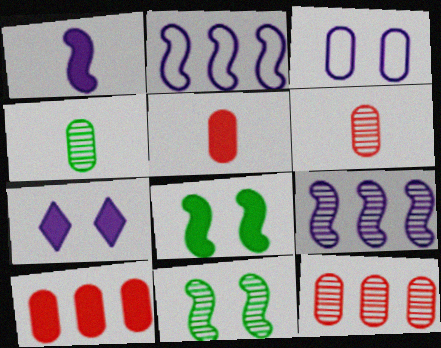[[3, 4, 10]]